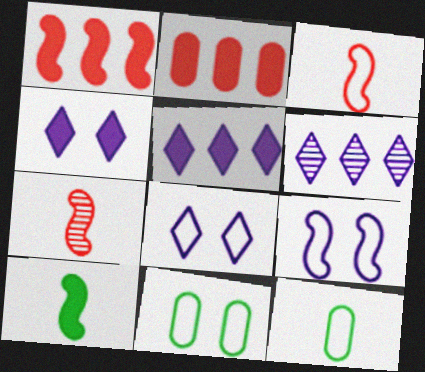[[2, 4, 10], 
[5, 7, 11]]